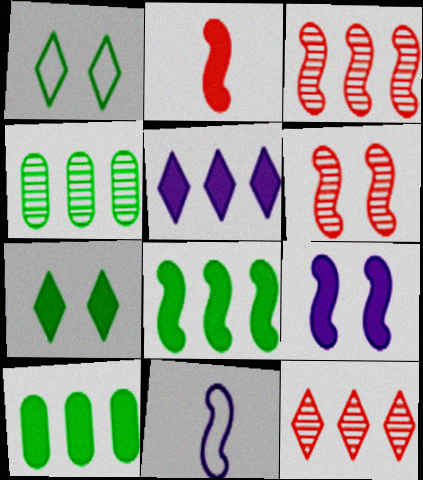[[2, 8, 9], 
[6, 8, 11]]